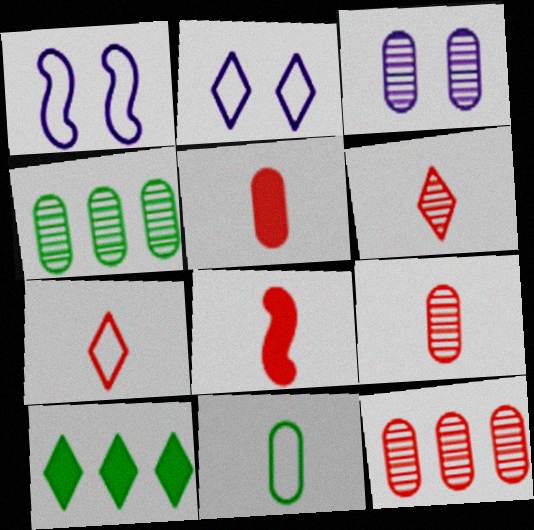[[1, 9, 10], 
[2, 4, 8], 
[2, 6, 10], 
[3, 4, 9], 
[7, 8, 9]]